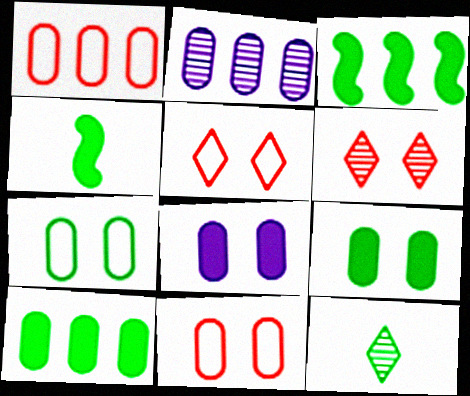[[1, 2, 10], 
[2, 4, 5], 
[3, 7, 12]]